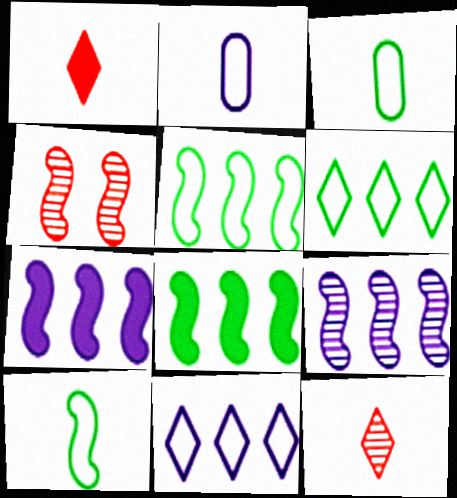[[4, 7, 10]]